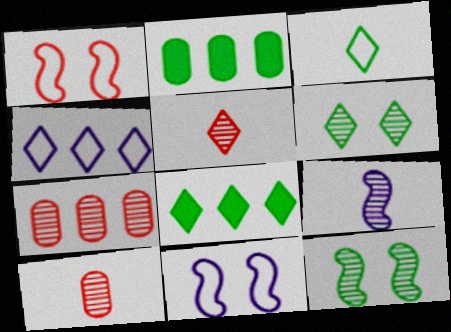[[2, 3, 12], 
[2, 5, 11], 
[3, 6, 8], 
[6, 7, 9], 
[8, 10, 11]]